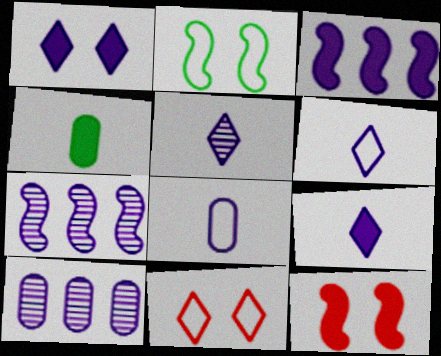[[1, 7, 8], 
[4, 7, 11], 
[5, 6, 9]]